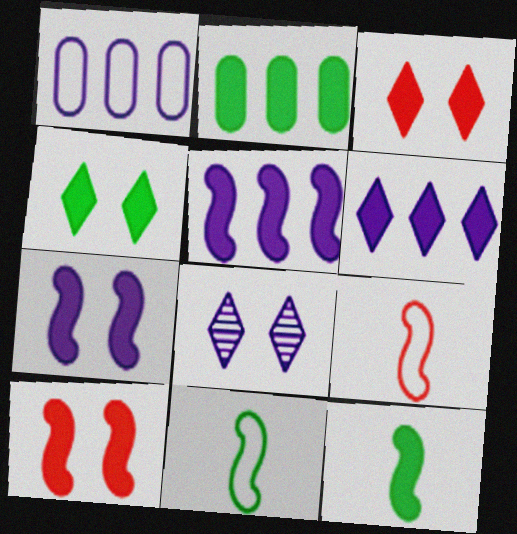[[2, 4, 12], 
[2, 8, 9], 
[5, 10, 12]]